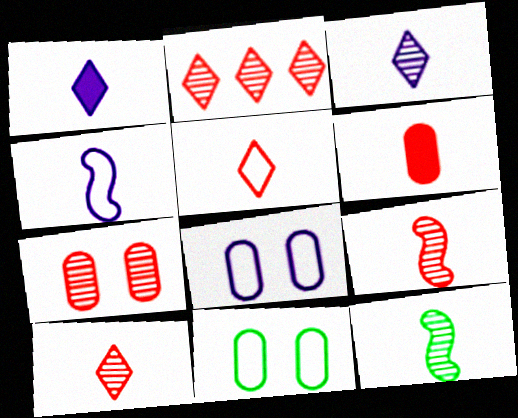[[2, 7, 9], 
[5, 6, 9]]